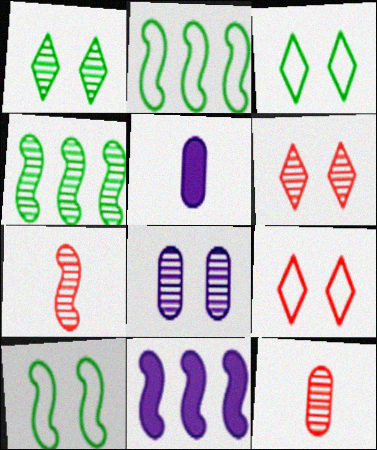[[2, 5, 6], 
[3, 11, 12], 
[4, 5, 9], 
[7, 10, 11]]